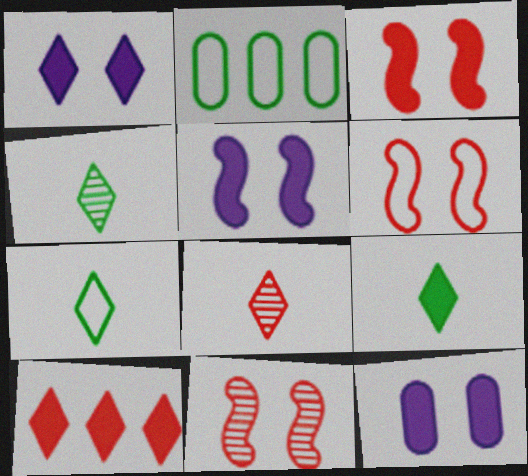[[1, 5, 12], 
[1, 9, 10], 
[2, 5, 8], 
[3, 6, 11], 
[4, 7, 9]]